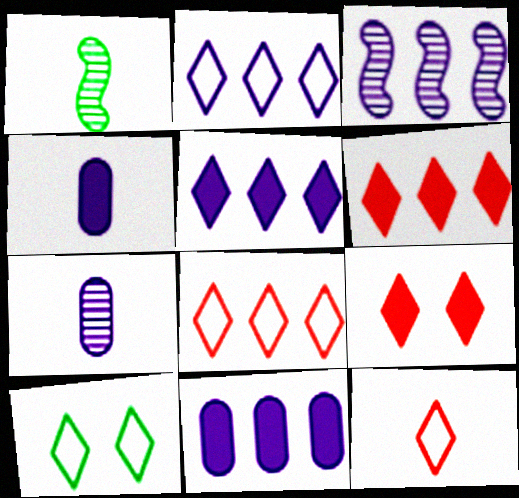[[1, 4, 12], 
[2, 3, 11], 
[2, 10, 12]]